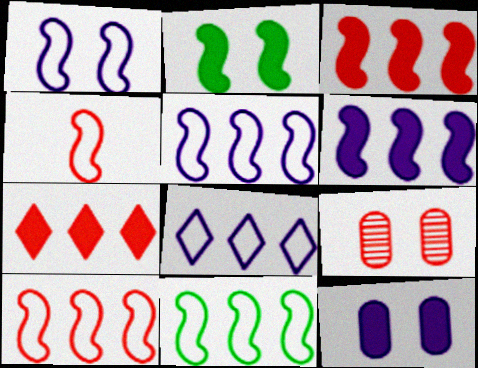[[1, 4, 11], 
[4, 7, 9], 
[5, 10, 11]]